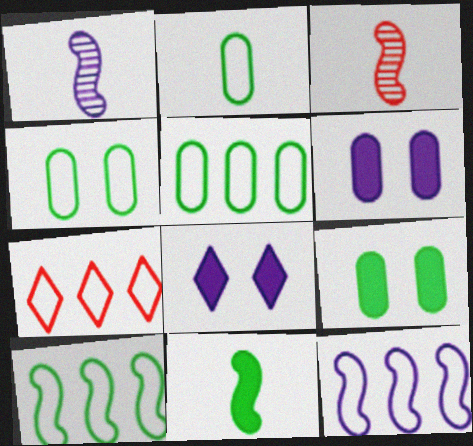[[1, 7, 9], 
[2, 4, 5], 
[3, 5, 8], 
[5, 7, 12]]